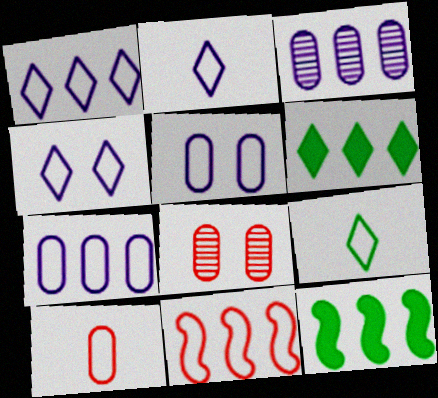[[1, 2, 4], 
[2, 8, 12], 
[3, 6, 11], 
[5, 9, 11]]